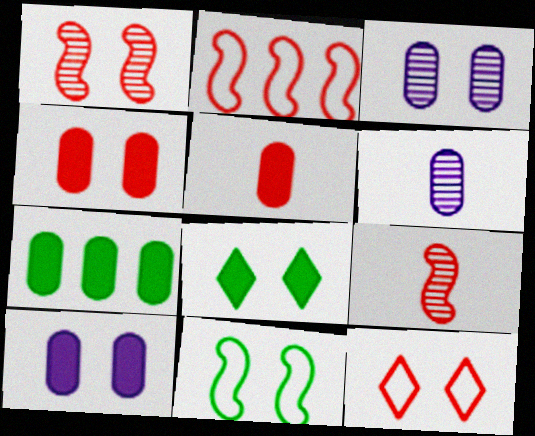[[1, 4, 12], 
[2, 6, 8], 
[5, 7, 10]]